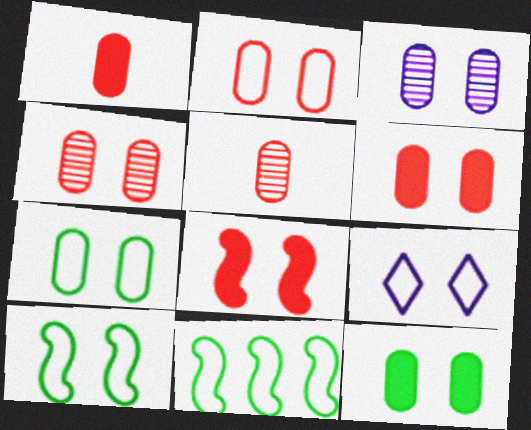[[2, 3, 12], 
[2, 4, 6], 
[2, 9, 10], 
[3, 6, 7]]